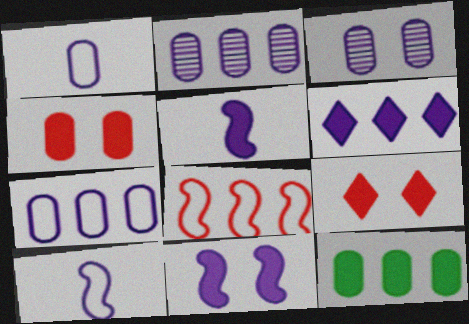[[3, 6, 10], 
[5, 9, 12]]